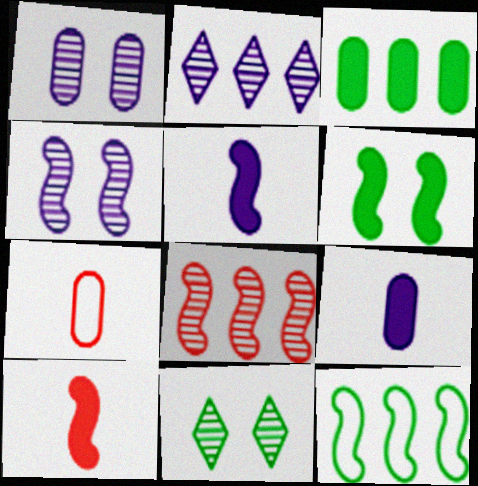[[1, 3, 7], 
[2, 6, 7], 
[4, 10, 12]]